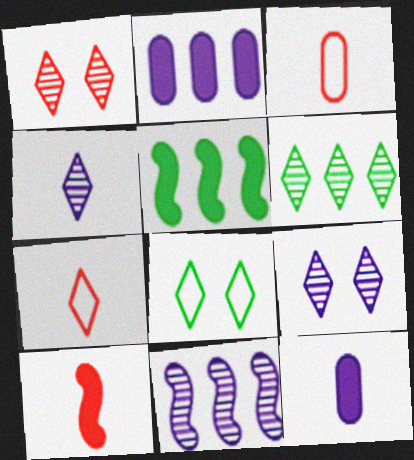[[1, 4, 6], 
[3, 5, 9]]